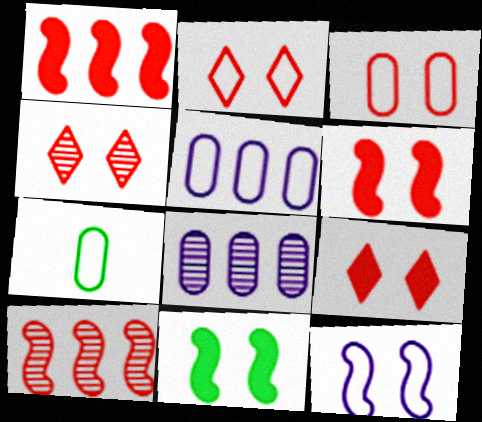[[2, 4, 9], 
[3, 4, 6], 
[3, 5, 7]]